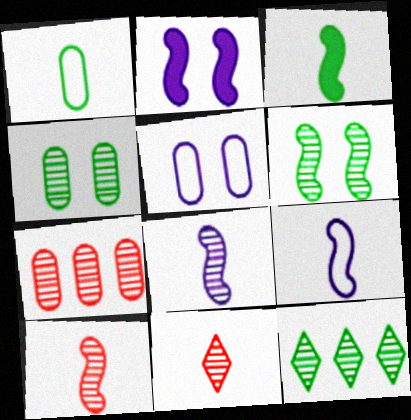[[3, 9, 10]]